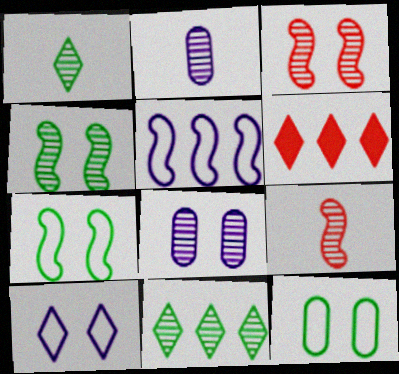[[1, 2, 9], 
[1, 6, 10], 
[2, 3, 11], 
[2, 6, 7], 
[8, 9, 11]]